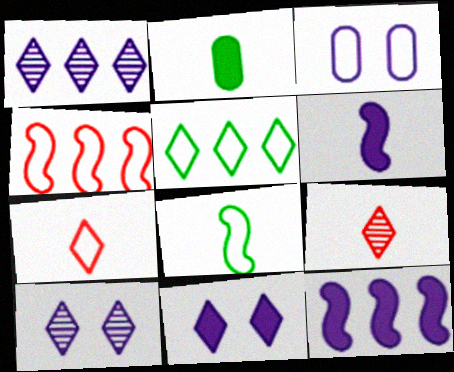[[1, 3, 6], 
[2, 4, 10], 
[5, 9, 11]]